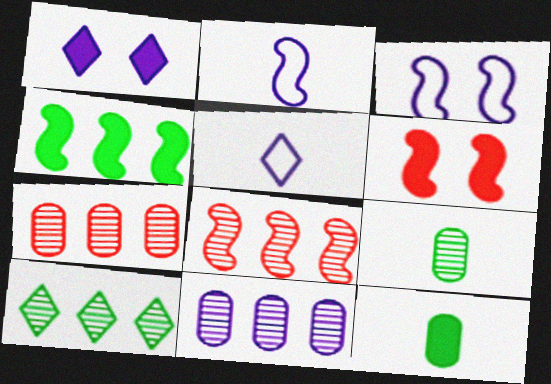[[1, 2, 11], 
[8, 10, 11]]